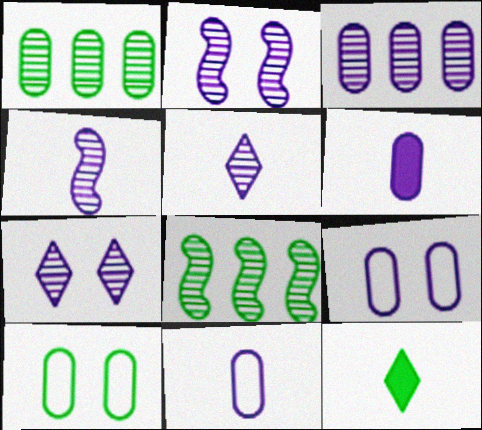[[2, 3, 5], 
[3, 4, 7], 
[3, 6, 9], 
[8, 10, 12]]